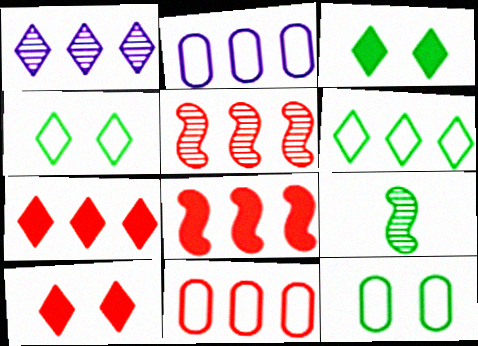[[1, 6, 7], 
[2, 9, 10], 
[5, 7, 11]]